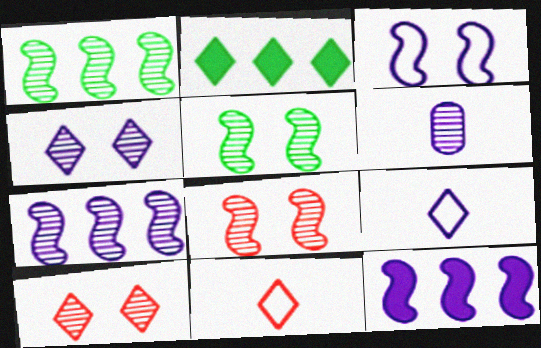[[1, 6, 10], 
[2, 4, 11], 
[2, 9, 10], 
[4, 6, 7]]